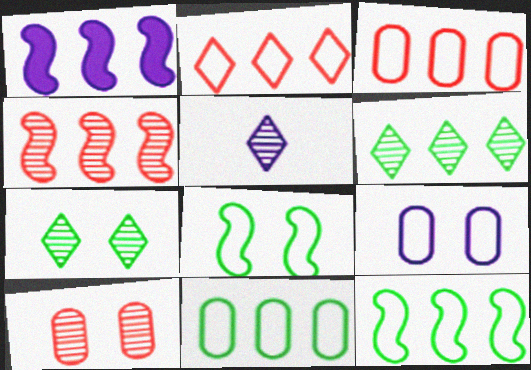[[1, 3, 6], 
[1, 4, 12], 
[1, 5, 9]]